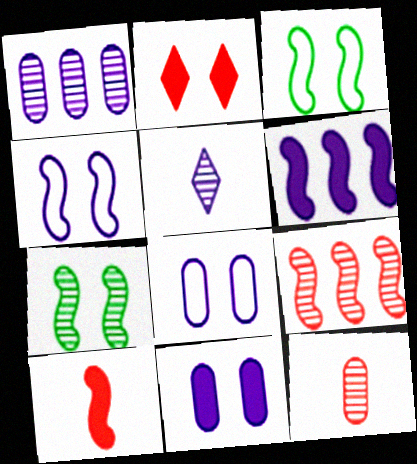[[2, 7, 8], 
[5, 6, 8]]